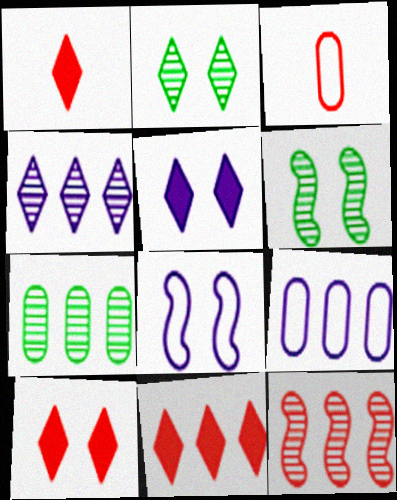[[1, 6, 9], 
[1, 7, 8], 
[1, 10, 11], 
[3, 10, 12], 
[4, 7, 12]]